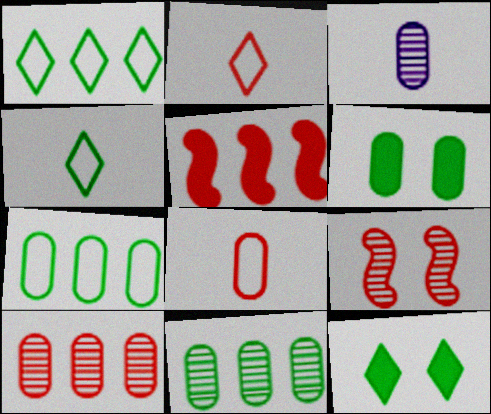[]